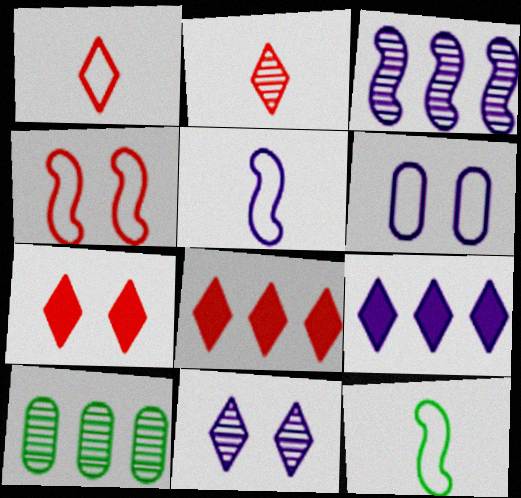[[5, 7, 10]]